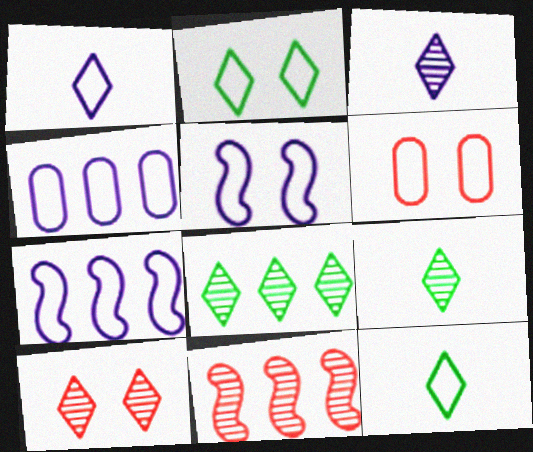[[1, 4, 5], 
[2, 5, 6], 
[3, 8, 10], 
[6, 7, 12]]